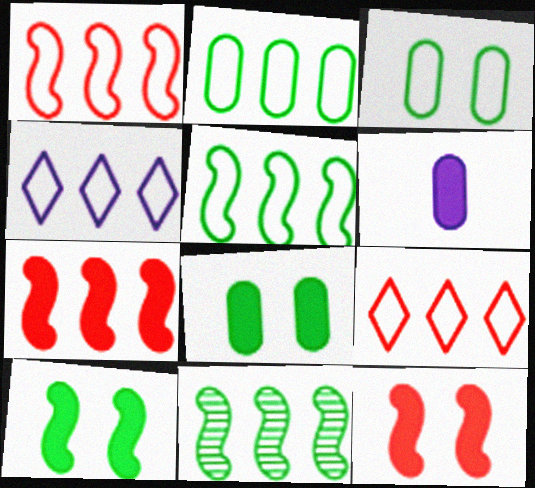[[1, 2, 4]]